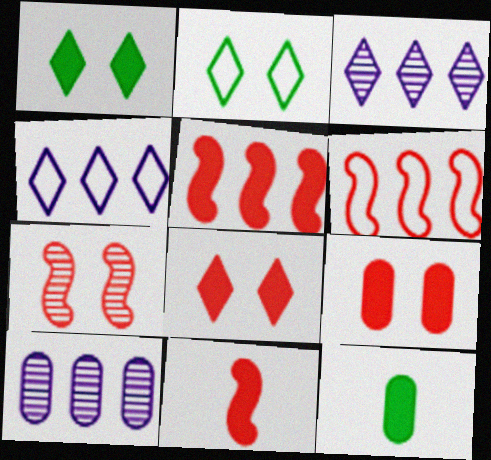[[2, 10, 11], 
[4, 7, 12], 
[6, 7, 11]]